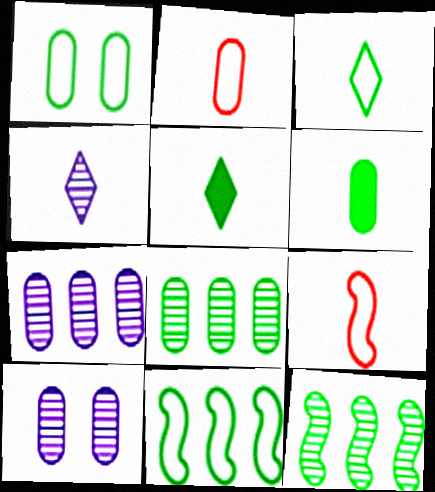[[1, 3, 11], 
[1, 5, 12], 
[1, 6, 8], 
[4, 6, 9]]